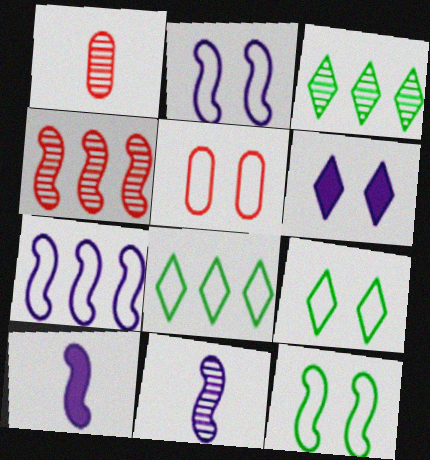[[2, 5, 9], 
[3, 5, 10], 
[4, 10, 12]]